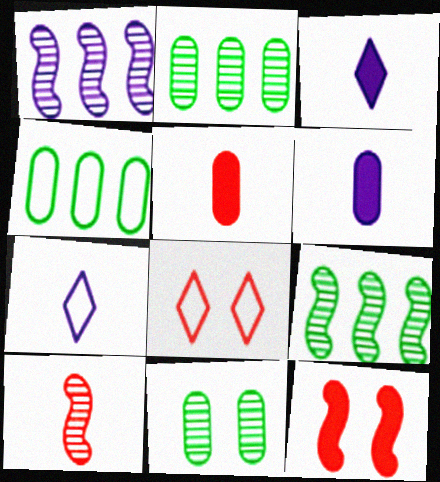[[2, 7, 12], 
[6, 8, 9]]